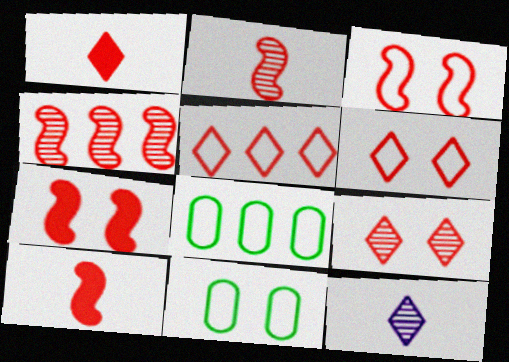[[1, 5, 9], 
[3, 4, 10], 
[7, 8, 12]]